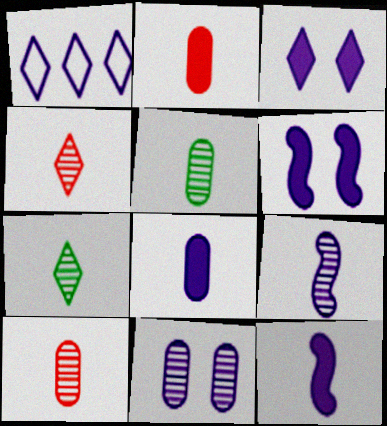[[1, 11, 12], 
[4, 5, 9], 
[7, 9, 10]]